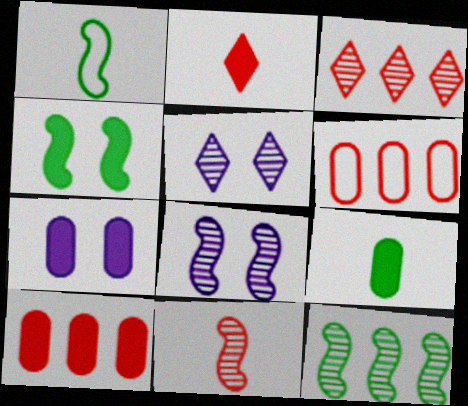[[1, 3, 7], 
[1, 4, 12], 
[1, 5, 10], 
[7, 9, 10], 
[8, 11, 12]]